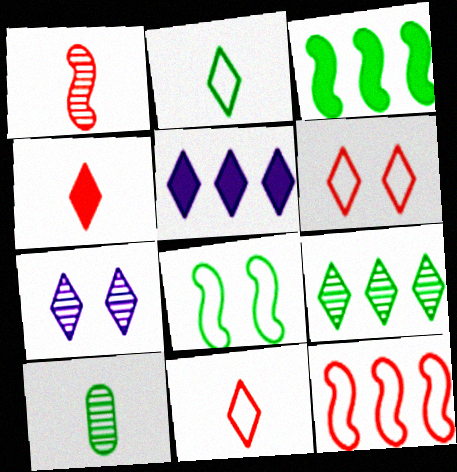[]